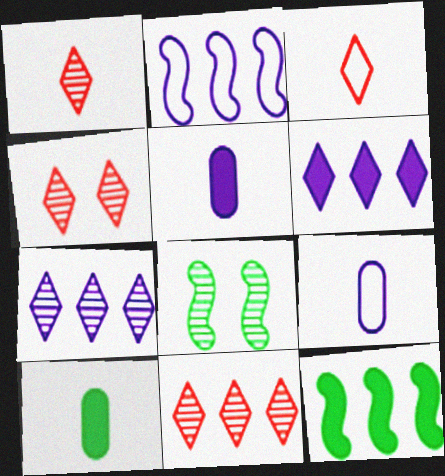[[1, 4, 11], 
[2, 4, 10], 
[4, 9, 12]]